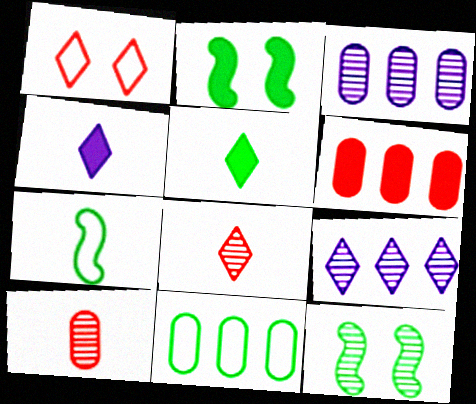[[1, 5, 9], 
[2, 4, 6], 
[3, 6, 11], 
[3, 8, 12], 
[4, 7, 10], 
[5, 11, 12], 
[9, 10, 12]]